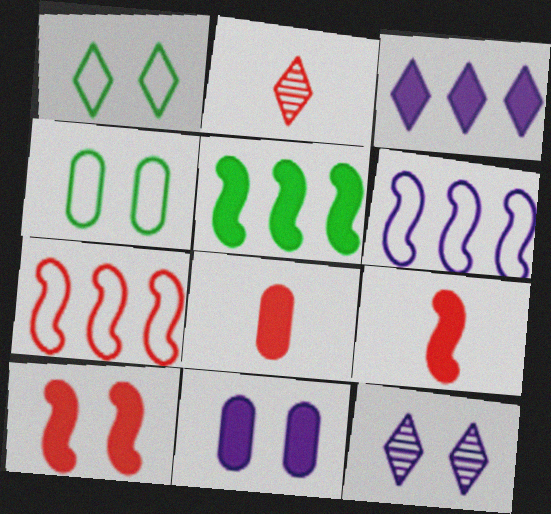[[1, 2, 3], 
[4, 10, 12]]